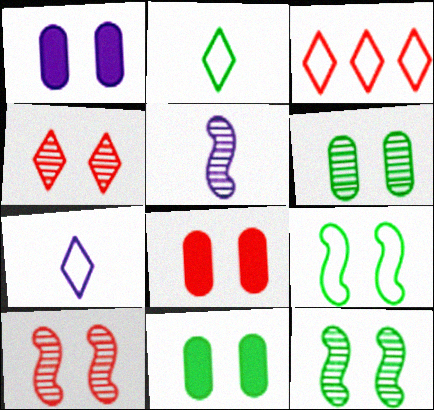[[1, 4, 9], 
[1, 8, 11], 
[3, 5, 11]]